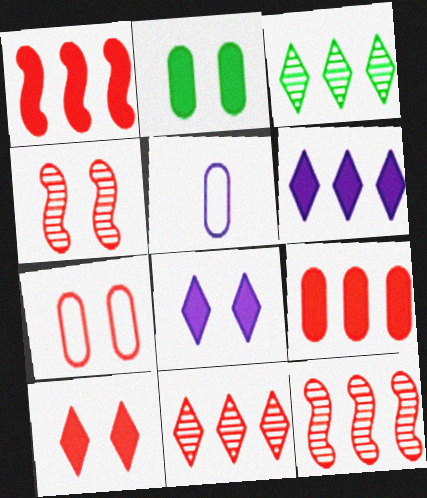[[4, 7, 10]]